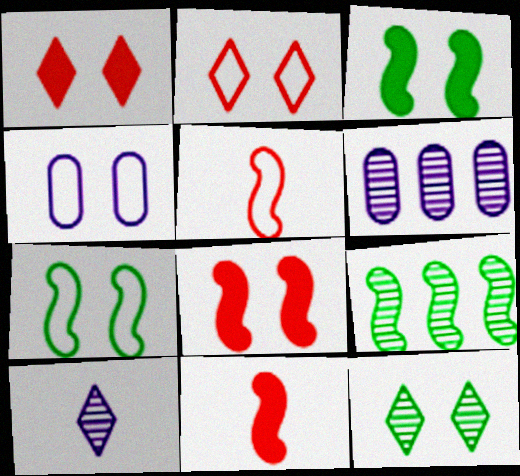[[2, 4, 7], 
[4, 8, 12]]